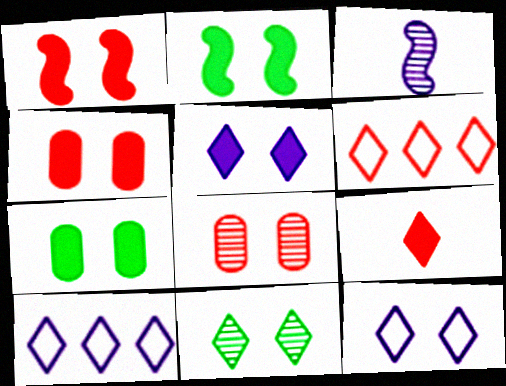[[1, 5, 7], 
[2, 4, 5], 
[2, 8, 12], 
[3, 6, 7], 
[9, 10, 11]]